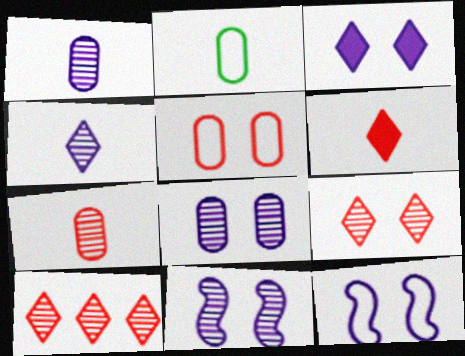[[3, 8, 12]]